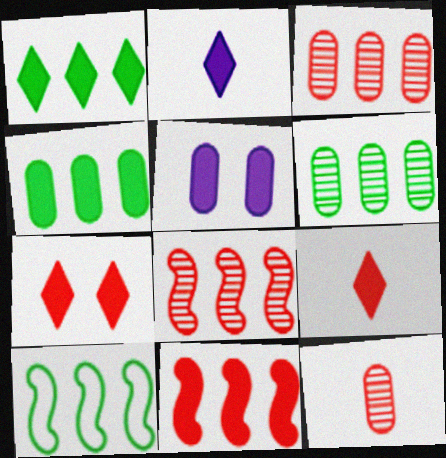[[1, 2, 7], 
[1, 6, 10]]